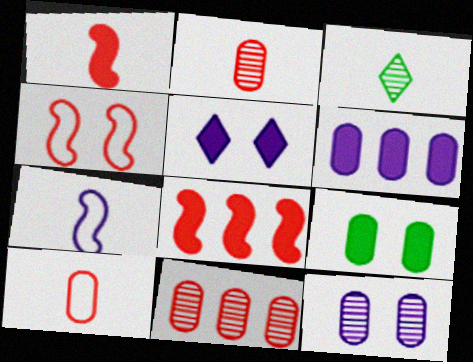[[3, 4, 6]]